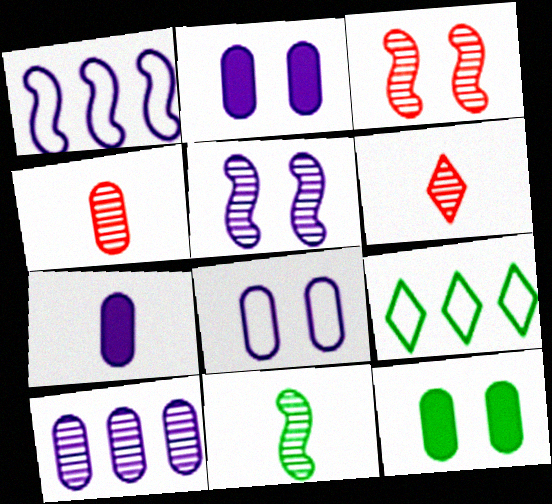[[1, 6, 12], 
[3, 7, 9], 
[7, 8, 10], 
[9, 11, 12]]